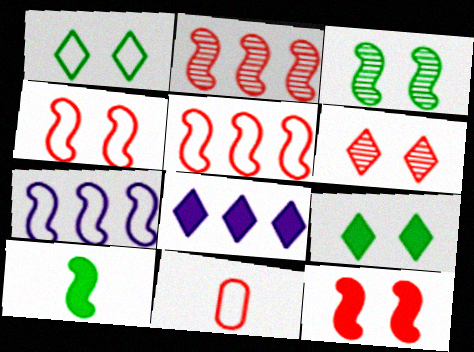[[1, 7, 11], 
[3, 8, 11]]